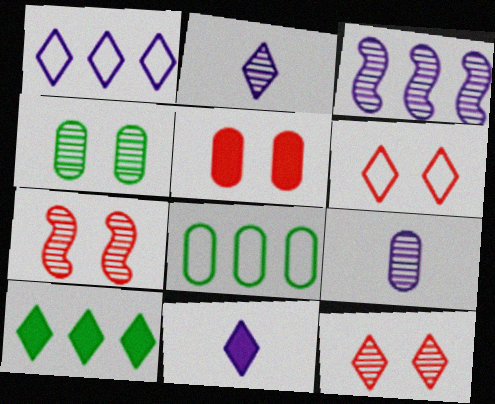[[2, 6, 10], 
[5, 6, 7], 
[5, 8, 9], 
[7, 8, 11]]